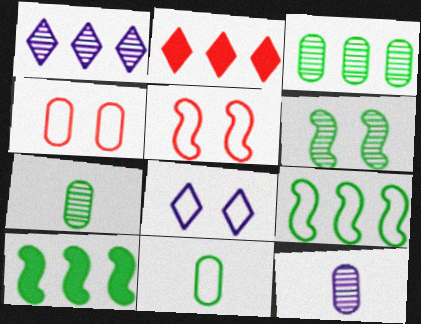[]